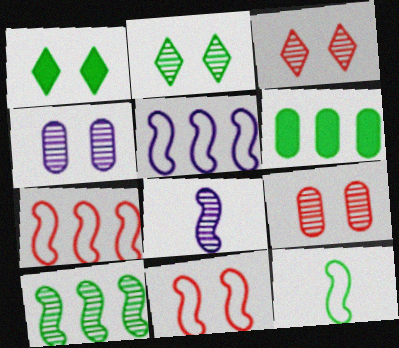[[1, 4, 11], 
[2, 6, 12], 
[5, 11, 12]]